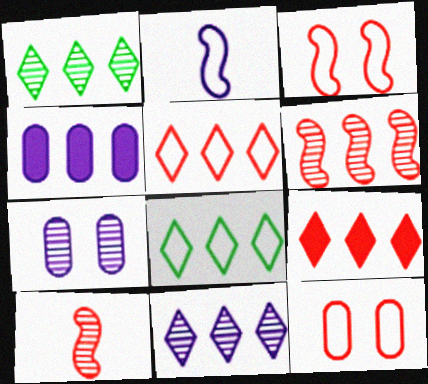[[1, 7, 10], 
[2, 8, 12], 
[4, 6, 8], 
[8, 9, 11], 
[9, 10, 12]]